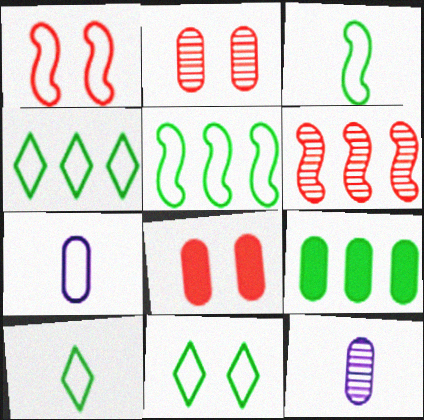[[1, 4, 7], 
[2, 7, 9], 
[4, 10, 11]]